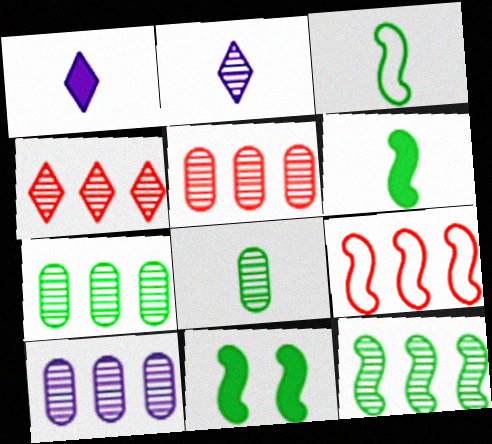[[3, 11, 12], 
[4, 10, 12], 
[5, 7, 10]]